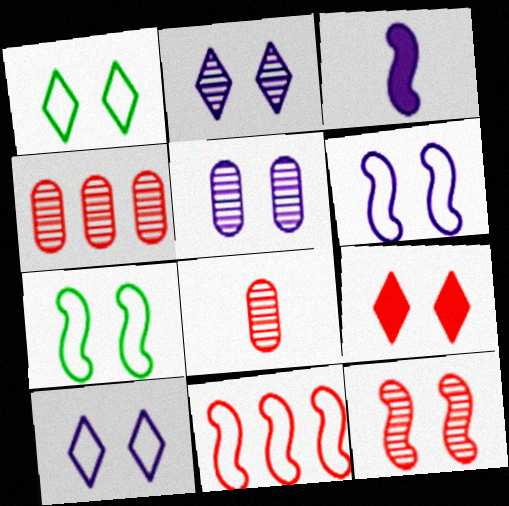[[1, 2, 9], 
[1, 3, 4], 
[5, 7, 9], 
[8, 9, 11]]